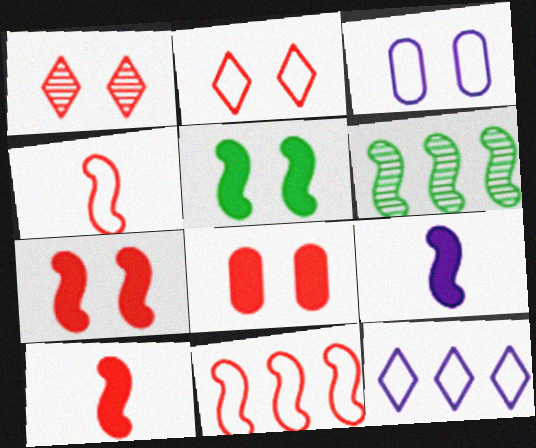[[1, 3, 5]]